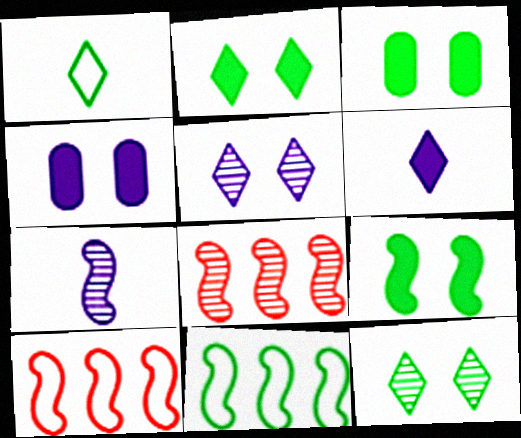[[1, 4, 8], 
[2, 3, 9], 
[7, 9, 10]]